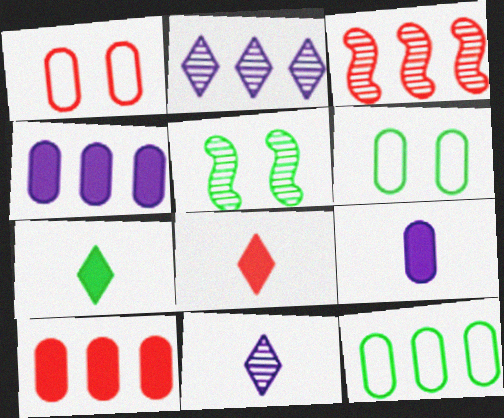[[1, 3, 8], 
[5, 7, 12]]